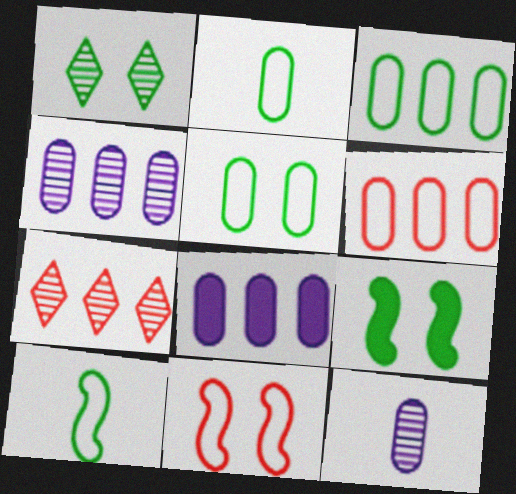[[1, 5, 9], 
[2, 3, 5]]